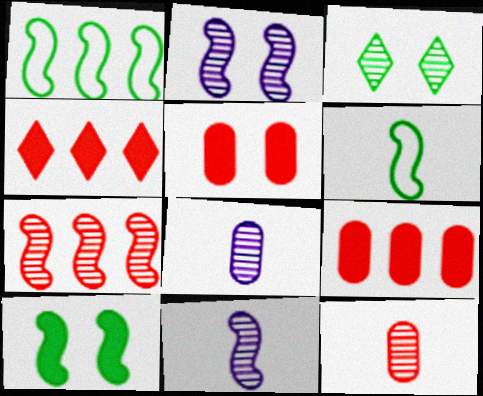[[3, 7, 8]]